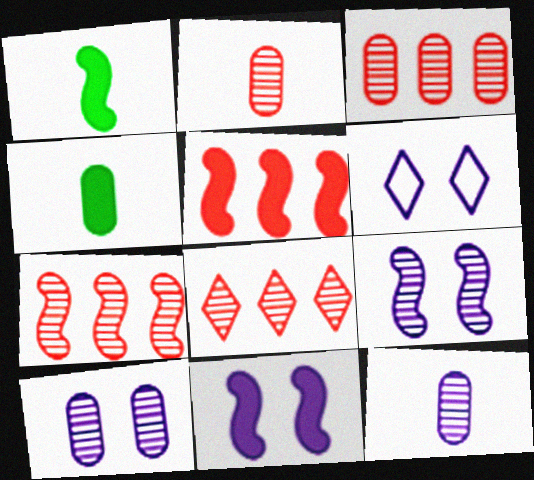[[1, 3, 6], 
[1, 5, 11], 
[3, 7, 8], 
[4, 6, 7], 
[6, 10, 11]]